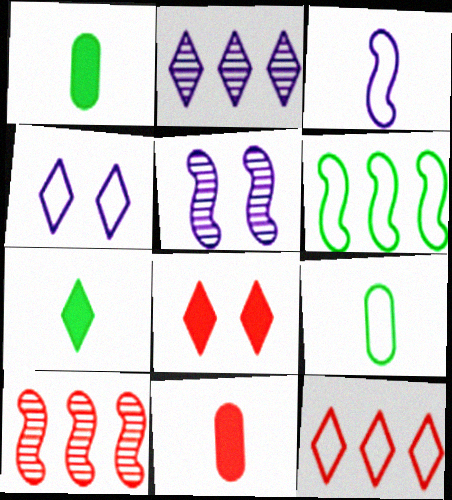[[1, 4, 10], 
[1, 5, 12]]